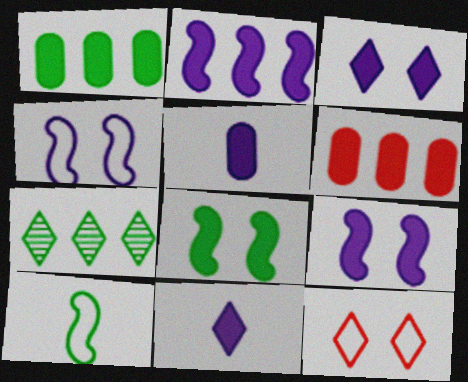[[2, 3, 5], 
[6, 8, 11], 
[7, 11, 12]]